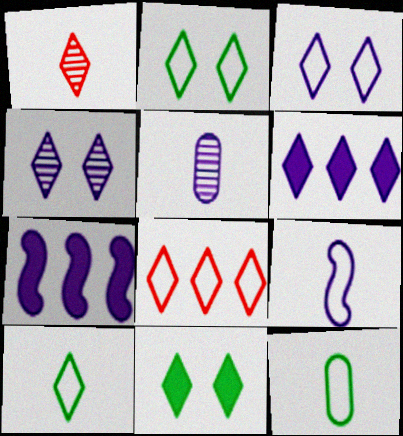[[1, 2, 6], 
[3, 5, 7], 
[3, 8, 10]]